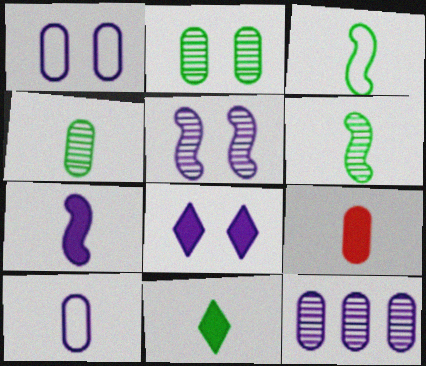[[1, 5, 8], 
[3, 4, 11], 
[4, 9, 10], 
[7, 9, 11]]